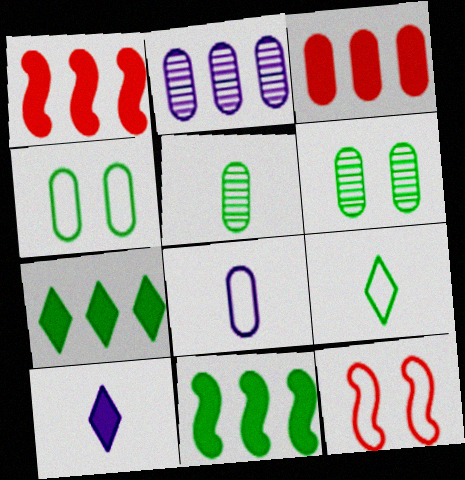[[3, 6, 8], 
[6, 9, 11]]